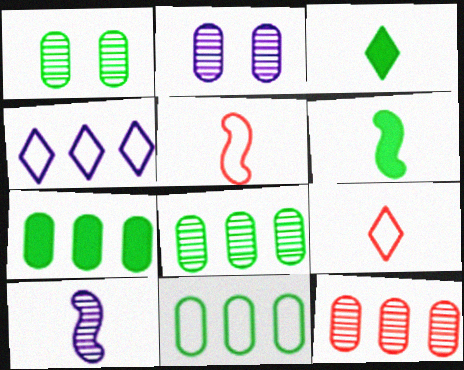[[5, 6, 10], 
[7, 8, 11]]